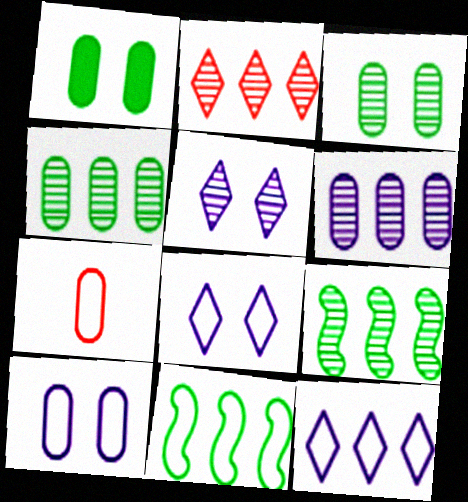[[1, 6, 7], 
[2, 6, 9], 
[7, 8, 11]]